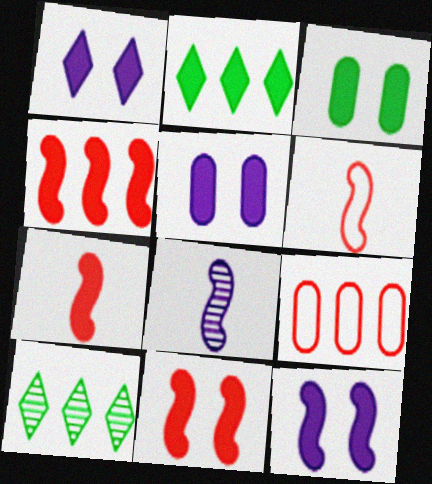[[1, 3, 11], 
[1, 5, 12], 
[2, 5, 7], 
[4, 7, 11], 
[5, 6, 10]]